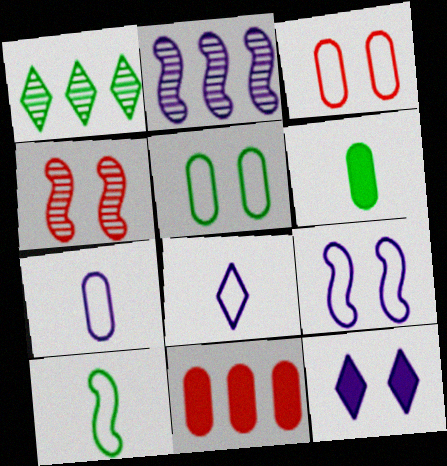[[2, 7, 12], 
[4, 5, 12]]